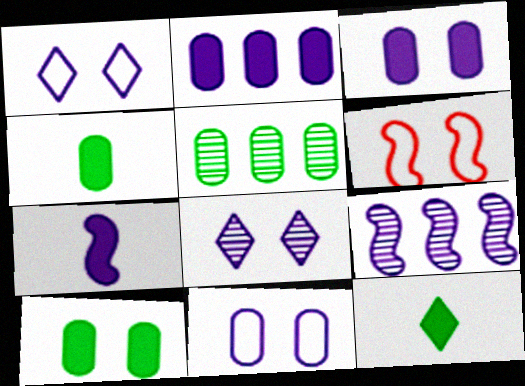[[6, 8, 10]]